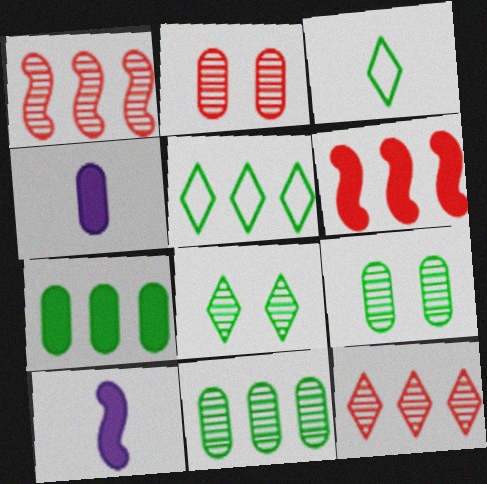[[2, 5, 10]]